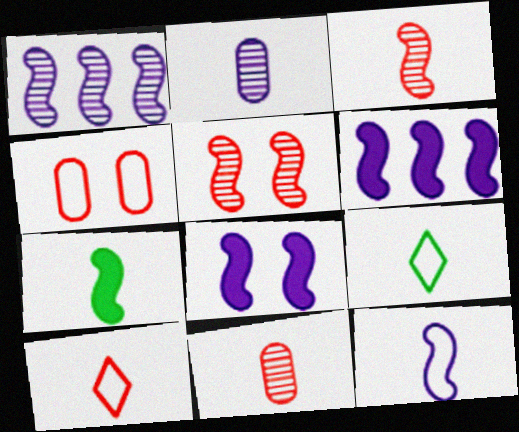[[1, 8, 12], 
[2, 7, 10], 
[3, 7, 12]]